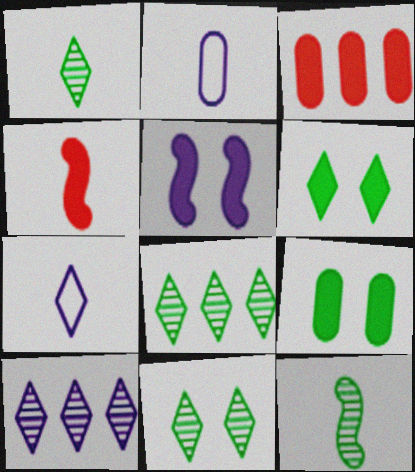[[1, 2, 4], 
[1, 8, 11], 
[2, 5, 10]]